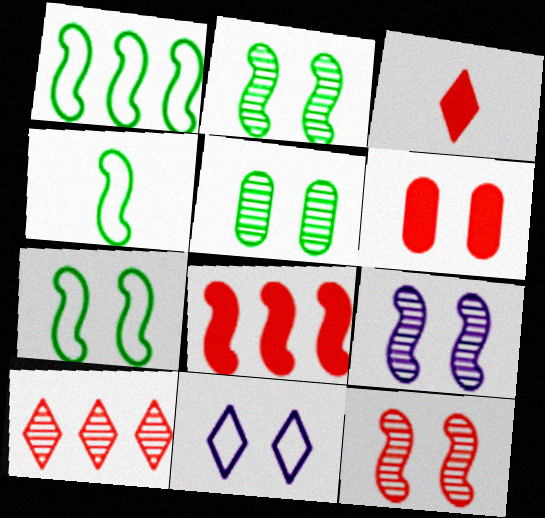[[1, 4, 7], 
[2, 6, 11], 
[2, 9, 12], 
[3, 6, 8], 
[4, 8, 9]]